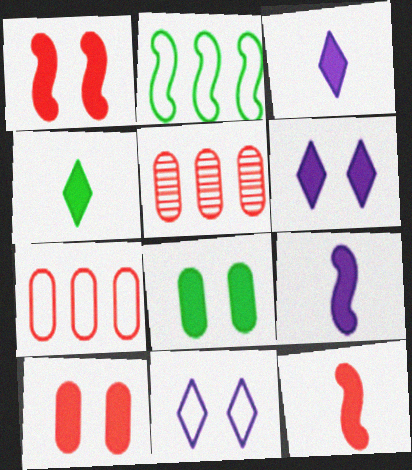[[1, 6, 8]]